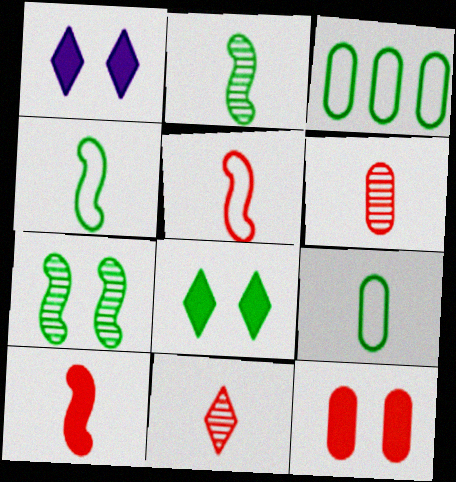[[2, 3, 8]]